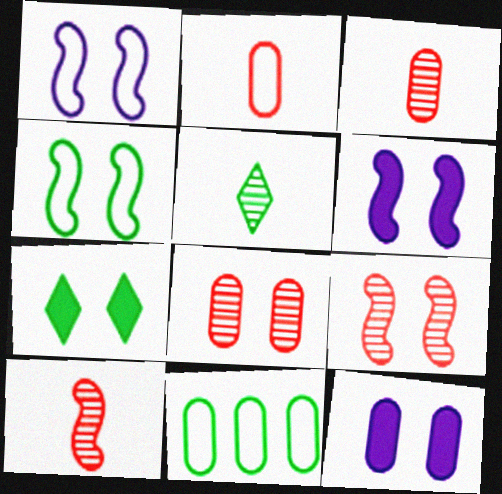[[1, 7, 8], 
[3, 11, 12], 
[4, 6, 9]]